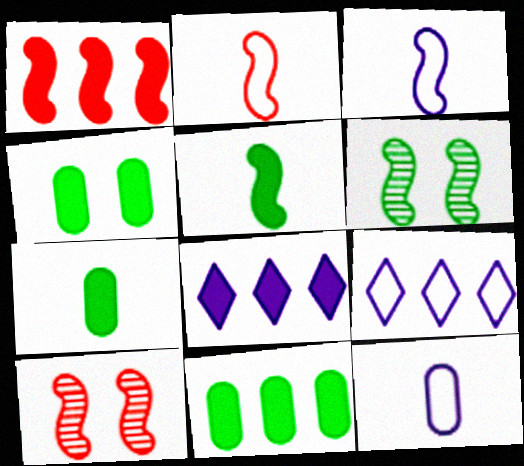[[1, 2, 10], 
[1, 3, 6], 
[1, 8, 11], 
[4, 7, 11], 
[7, 9, 10]]